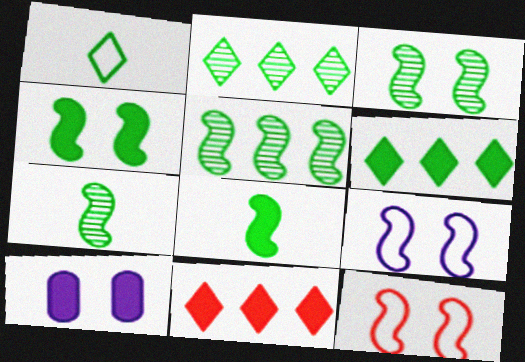[[3, 5, 7], 
[8, 10, 11]]